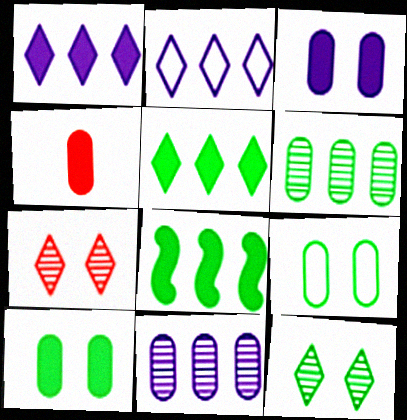[[4, 9, 11]]